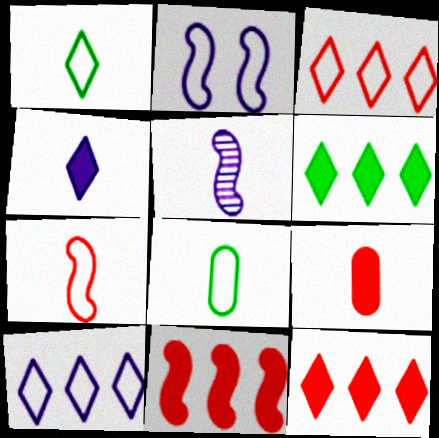[[1, 5, 9], 
[2, 3, 8]]